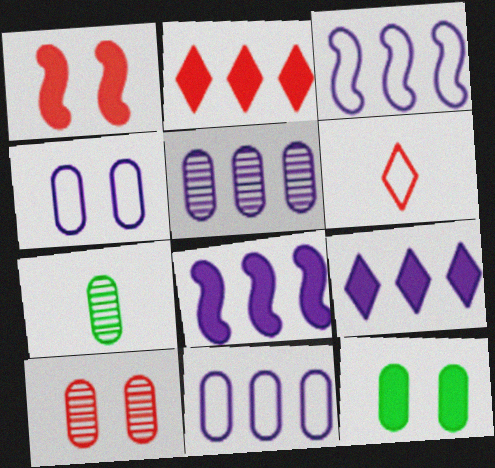[[3, 5, 9], 
[4, 10, 12], 
[5, 7, 10]]